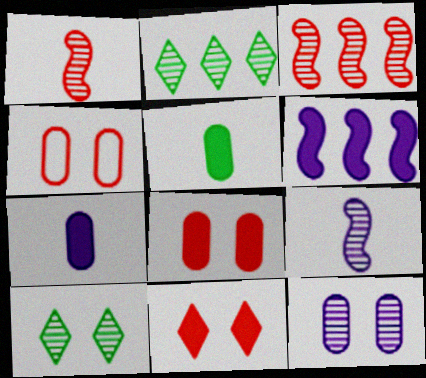[[1, 2, 12], 
[5, 6, 11]]